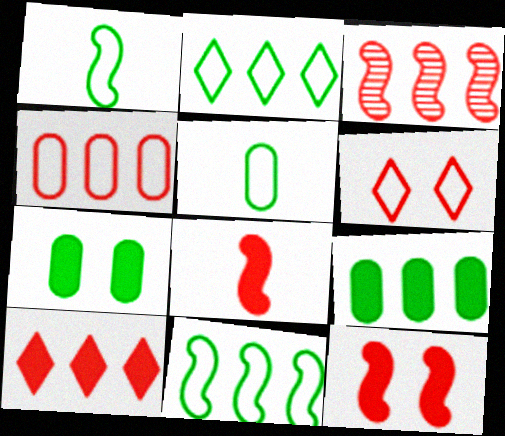[[3, 4, 10]]